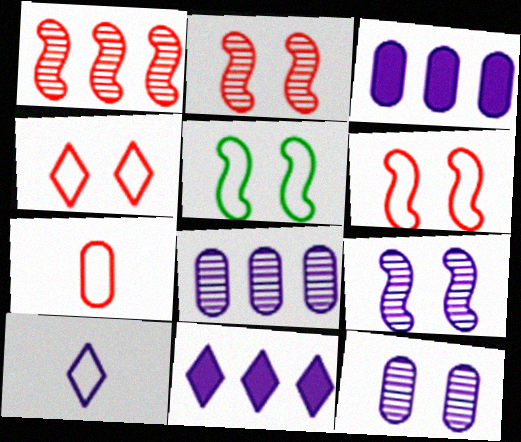[[3, 9, 10]]